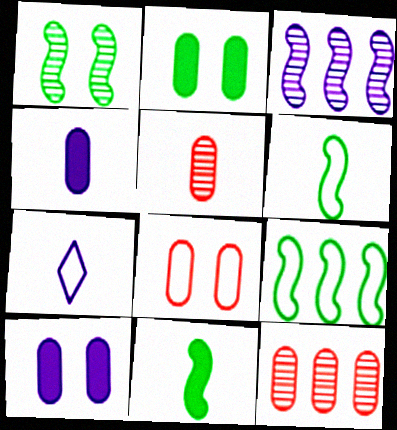[[1, 9, 11], 
[3, 7, 10], 
[5, 7, 11], 
[7, 8, 9]]